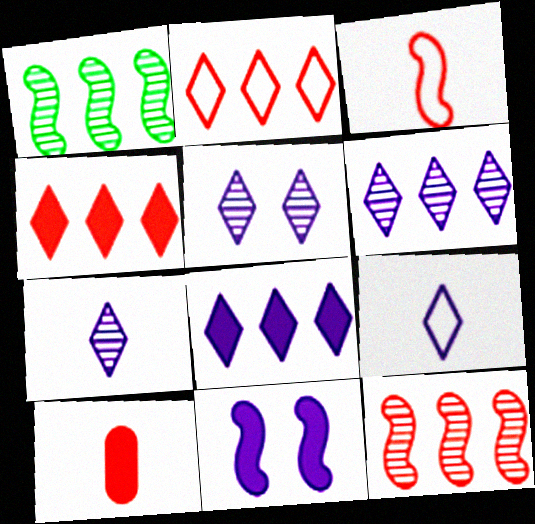[[1, 3, 11], 
[5, 6, 7], 
[5, 8, 9]]